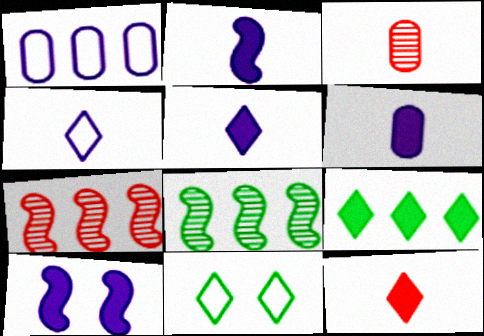[[1, 7, 9], 
[2, 5, 6], 
[6, 7, 11]]